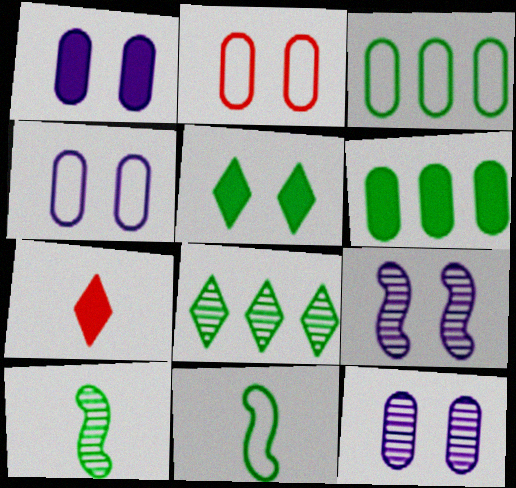[[1, 4, 12], 
[2, 5, 9], 
[3, 5, 10], 
[3, 7, 9]]